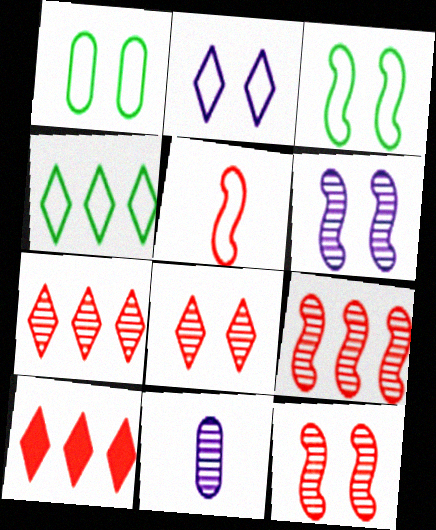[[3, 10, 11]]